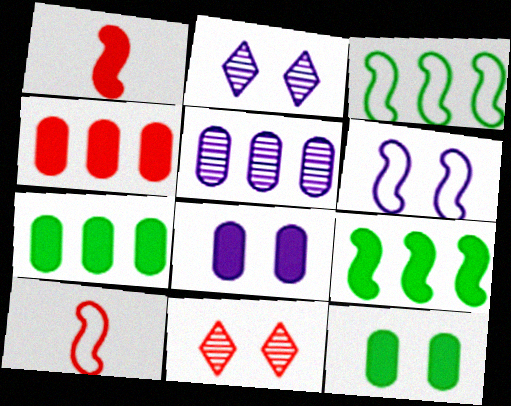[[2, 6, 8], 
[2, 7, 10], 
[3, 6, 10], 
[4, 10, 11], 
[6, 11, 12]]